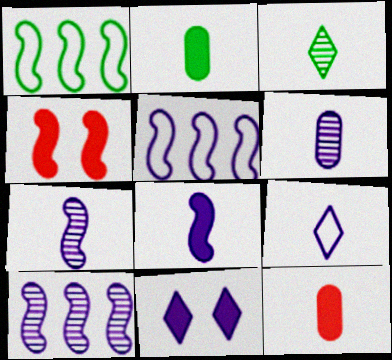[[1, 4, 7], 
[5, 6, 11], 
[6, 8, 9]]